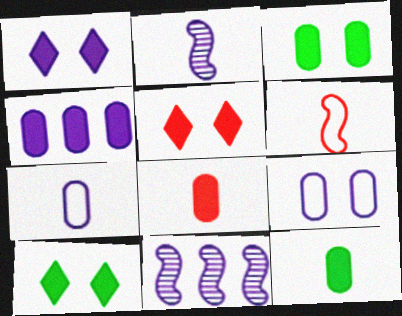[[1, 5, 10], 
[1, 7, 11], 
[3, 4, 8]]